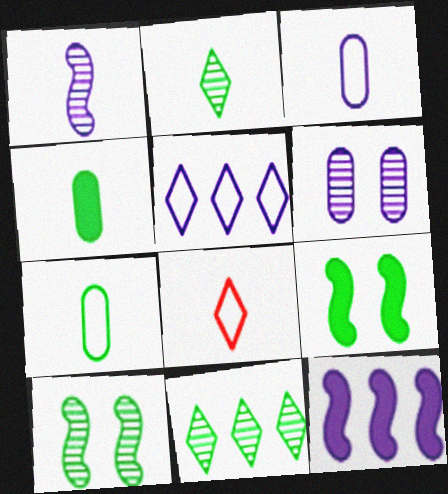[[1, 4, 8], 
[7, 9, 11]]